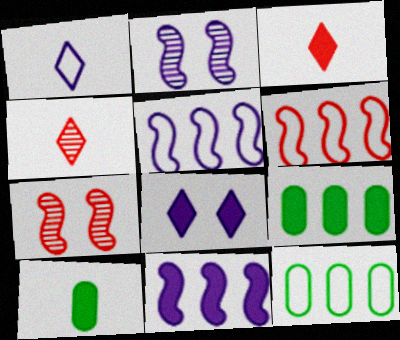[[1, 7, 9], 
[2, 3, 12]]